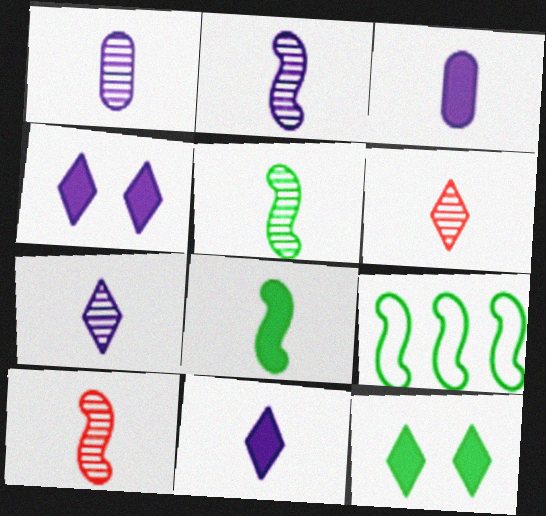[[1, 2, 7], 
[1, 5, 6], 
[2, 5, 10]]